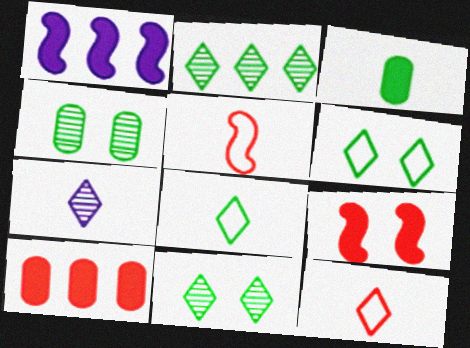[[1, 4, 12], 
[3, 5, 7]]